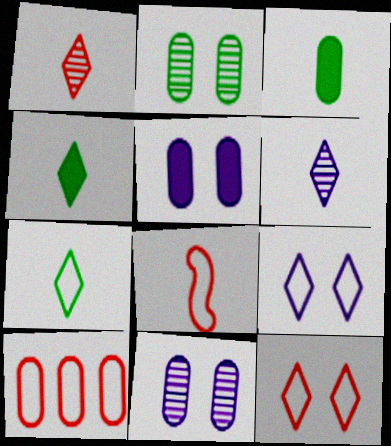[[3, 6, 8], 
[3, 10, 11], 
[8, 10, 12]]